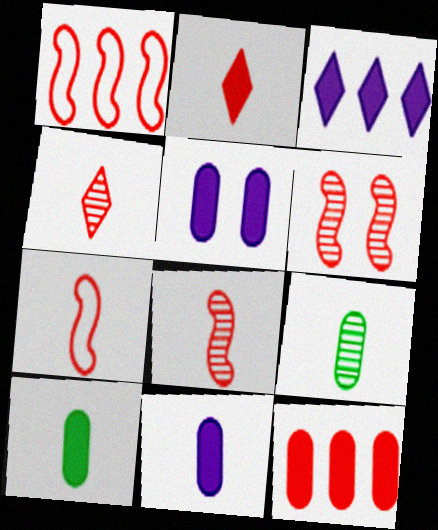[[5, 10, 12]]